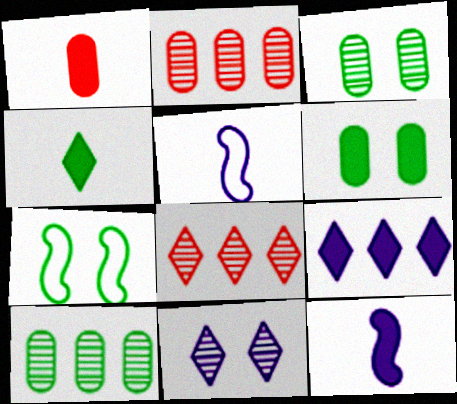[[1, 4, 12], 
[4, 7, 10], 
[5, 6, 8]]